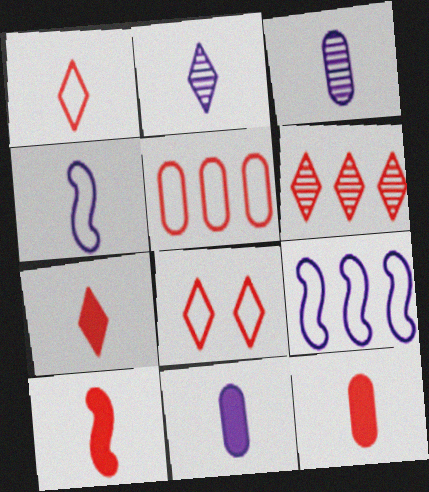[[2, 4, 11], 
[6, 7, 8], 
[7, 10, 12]]